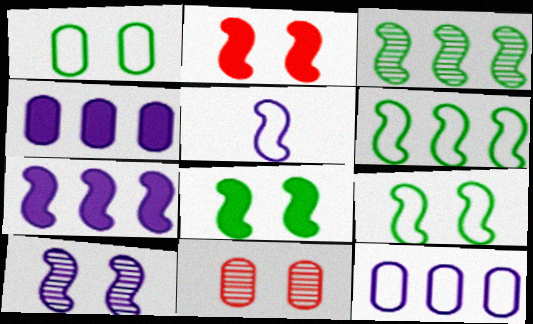[[2, 3, 5], 
[2, 9, 10], 
[5, 7, 10]]